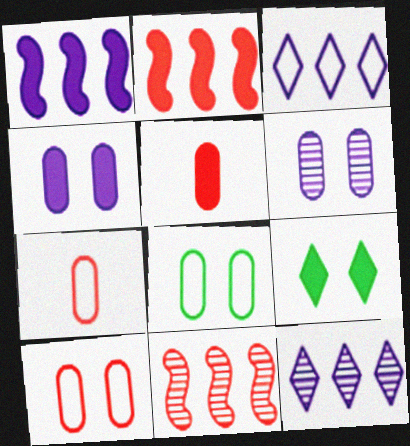[[1, 5, 9]]